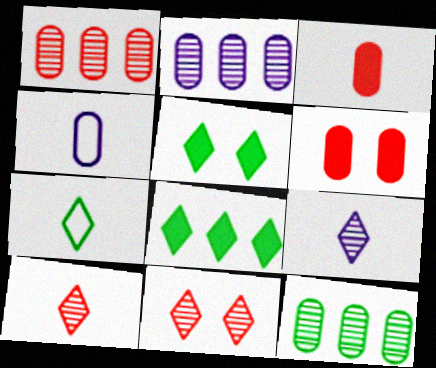[[1, 2, 12], 
[4, 6, 12]]